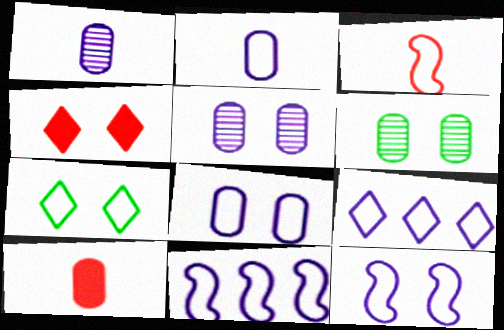[[2, 9, 12], 
[4, 6, 12]]